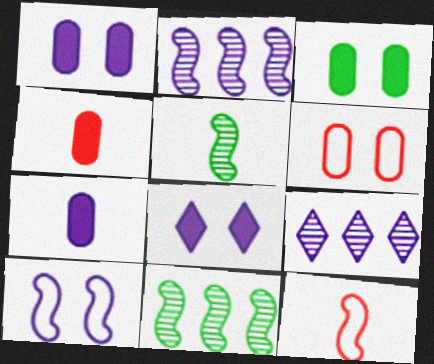[[3, 9, 12], 
[7, 9, 10]]